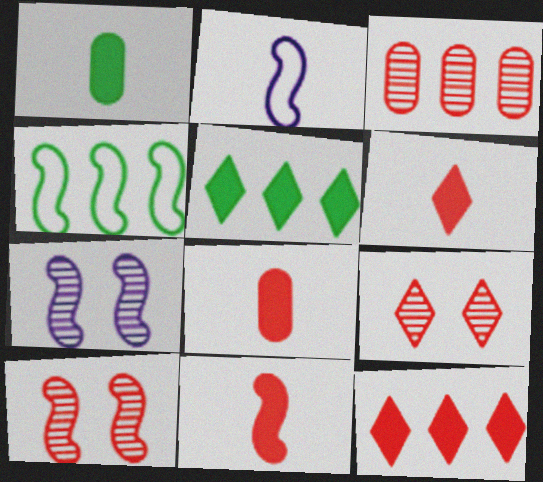[[4, 7, 11], 
[6, 8, 11]]